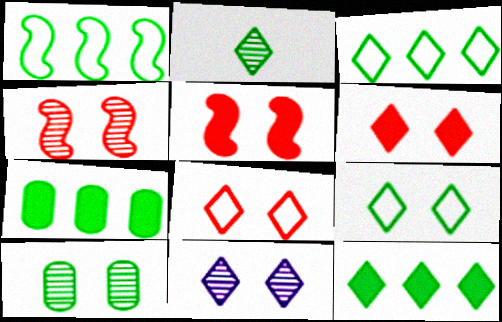[[2, 9, 12], 
[4, 10, 11], 
[6, 9, 11]]